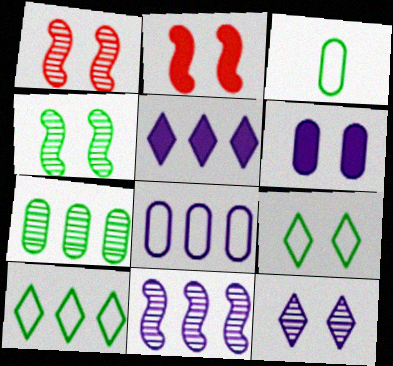[[1, 3, 5], 
[1, 6, 9], 
[5, 8, 11]]